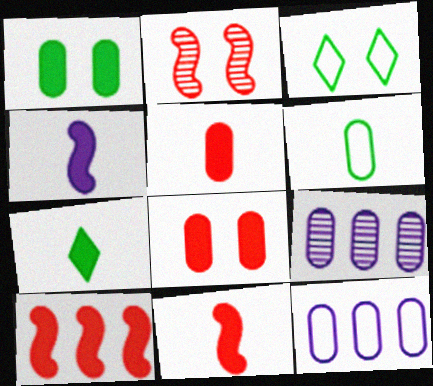[[2, 7, 12], 
[3, 9, 11], 
[4, 5, 7], 
[6, 8, 9]]